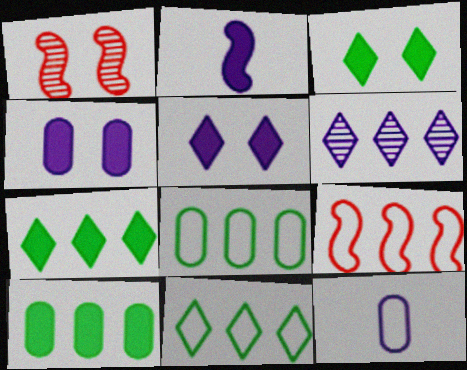[[1, 7, 12], 
[6, 9, 10]]